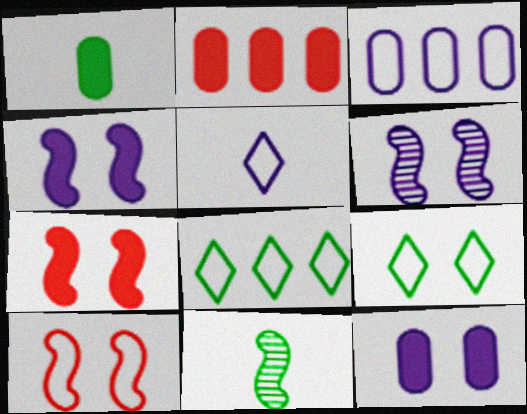[[1, 2, 12]]